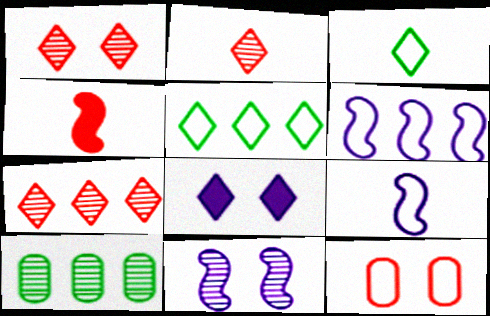[[1, 2, 7], 
[2, 5, 8], 
[2, 10, 11], 
[3, 6, 12], 
[3, 7, 8], 
[4, 7, 12], 
[5, 9, 12]]